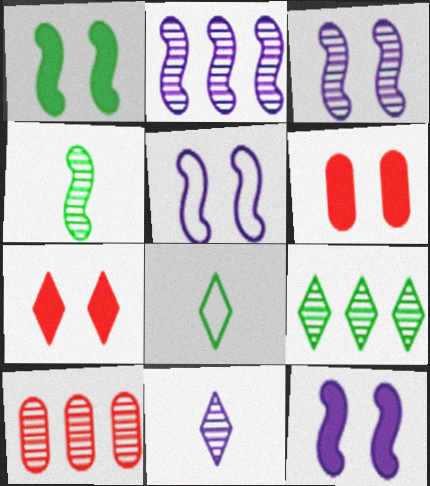[[2, 6, 8], 
[2, 9, 10], 
[3, 5, 12], 
[8, 10, 12]]